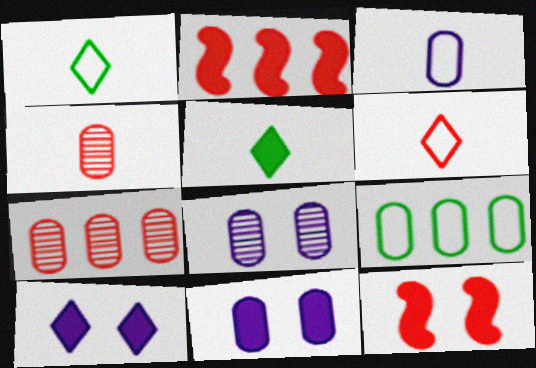[[1, 2, 8], 
[2, 5, 11], 
[4, 9, 11], 
[6, 7, 12]]